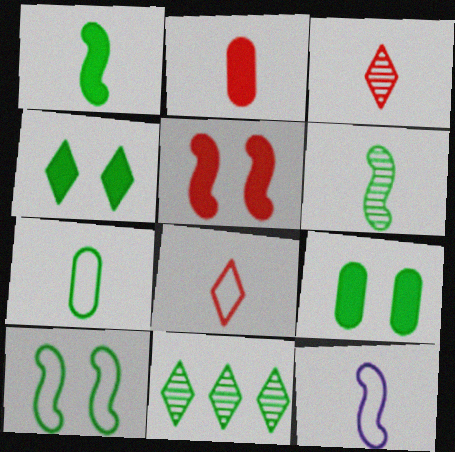[[7, 8, 12]]